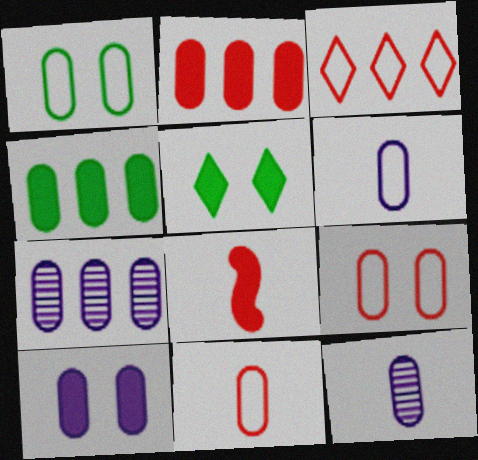[[1, 2, 12], 
[4, 9, 12], 
[6, 7, 10]]